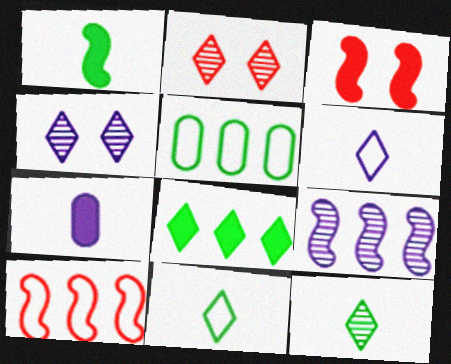[[2, 6, 8], 
[3, 7, 8]]